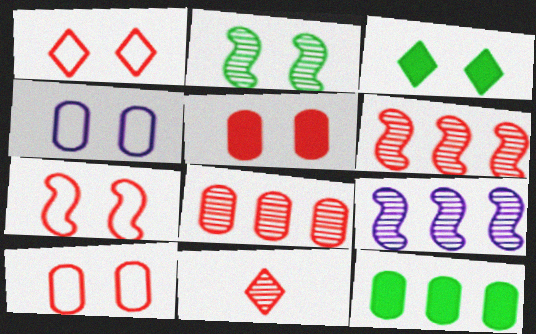[[1, 7, 10]]